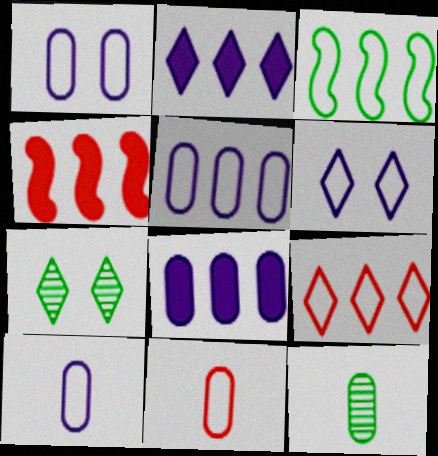[[1, 5, 10], 
[3, 5, 9], 
[3, 6, 11], 
[4, 6, 12], 
[4, 7, 10]]